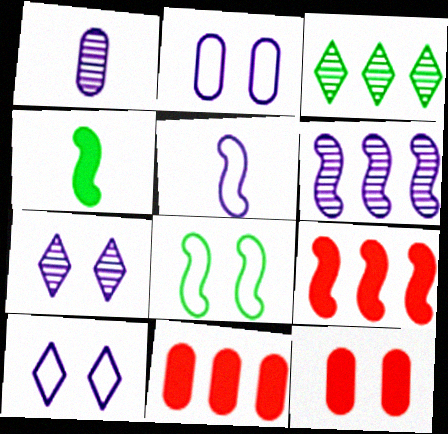[[1, 6, 7], 
[3, 5, 12], 
[7, 8, 12]]